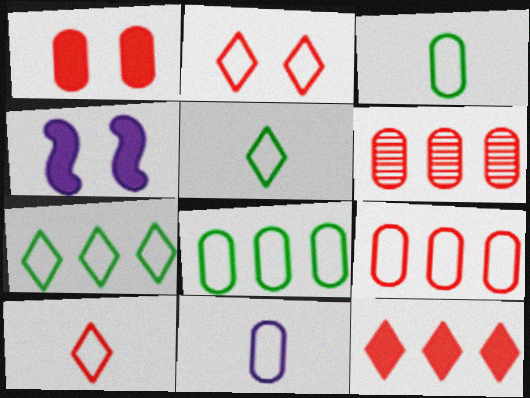[[4, 5, 6]]